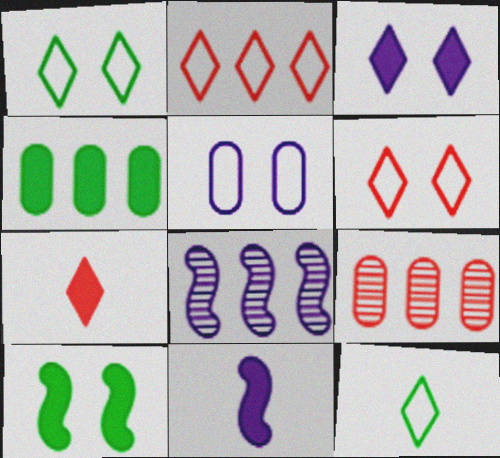[[1, 9, 11], 
[2, 4, 8]]